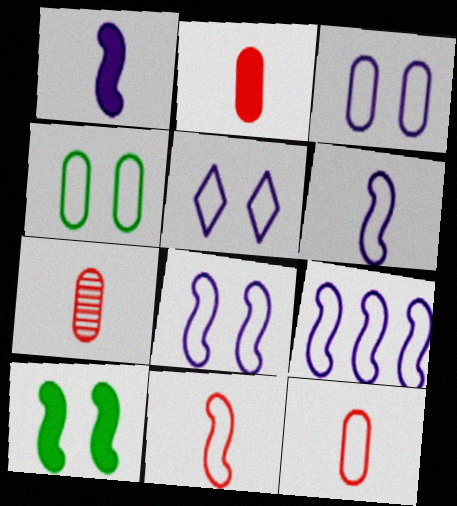[[2, 7, 12], 
[3, 5, 8], 
[6, 8, 9]]